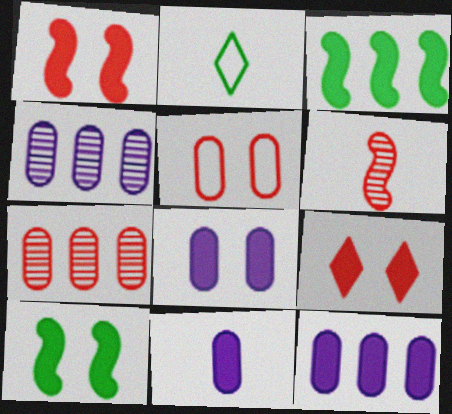[[1, 2, 4], 
[2, 6, 11], 
[3, 9, 11], 
[8, 9, 10], 
[8, 11, 12]]